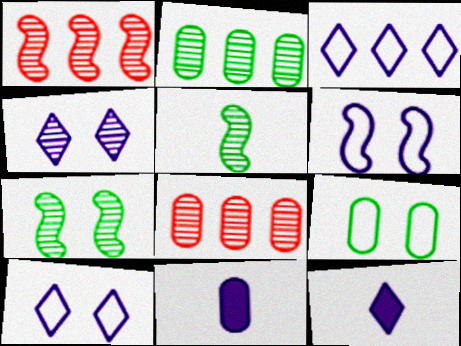[[1, 9, 12], 
[3, 4, 12], 
[4, 5, 8], 
[8, 9, 11]]